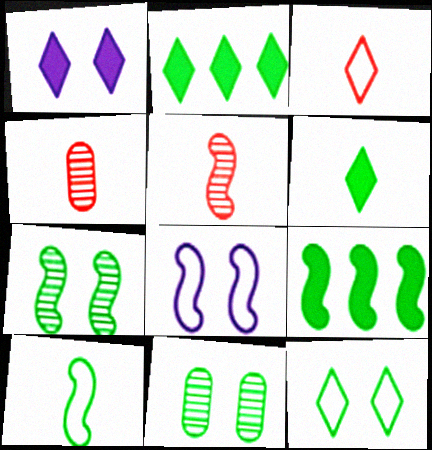[[2, 4, 8], 
[2, 10, 11], 
[5, 8, 9], 
[7, 9, 10]]